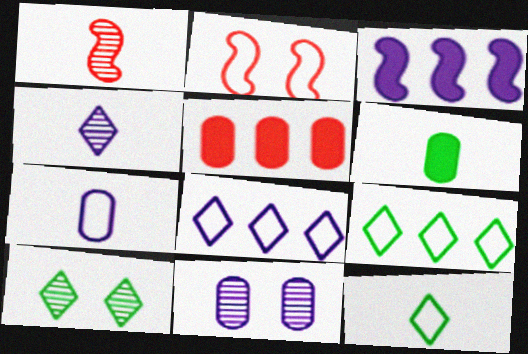[[2, 7, 9]]